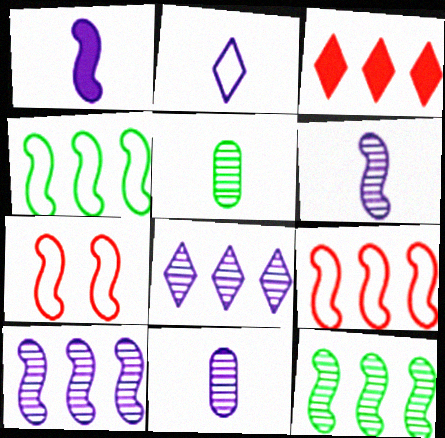[[1, 2, 11], 
[1, 7, 12]]